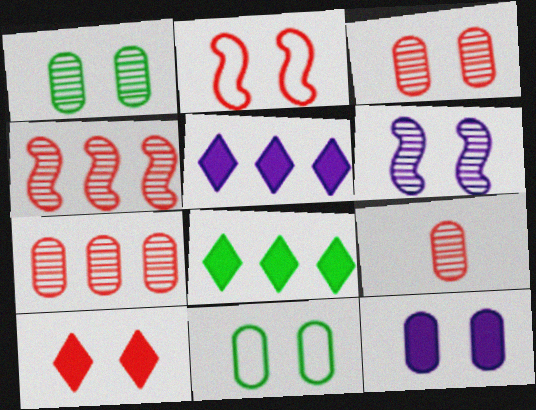[[2, 3, 10], 
[3, 7, 9], 
[3, 11, 12], 
[6, 10, 11]]